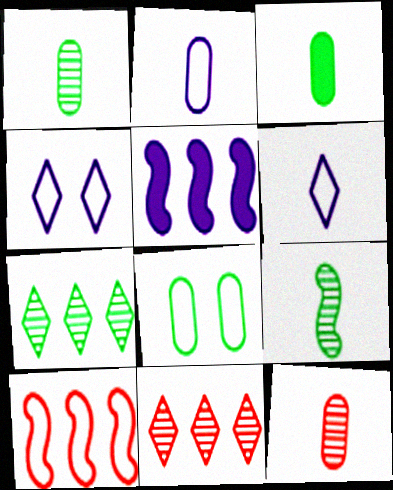[[2, 3, 12], 
[6, 8, 10]]